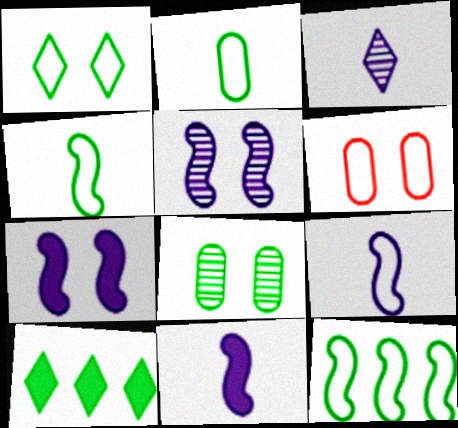[[1, 2, 12], 
[4, 8, 10]]